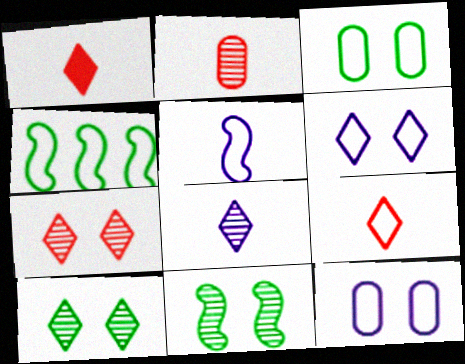[[4, 9, 12]]